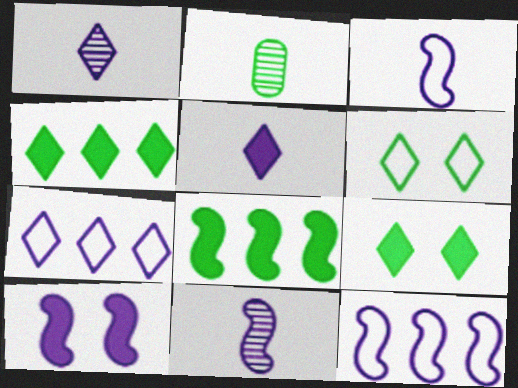[[2, 6, 8], 
[10, 11, 12]]